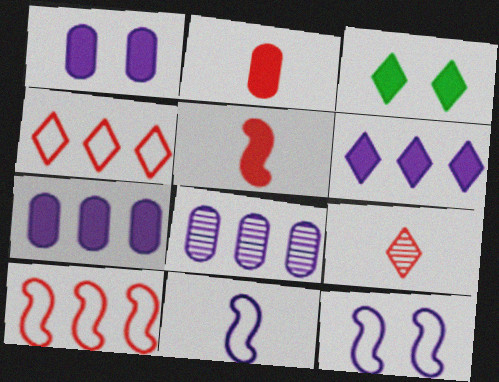[[3, 5, 7]]